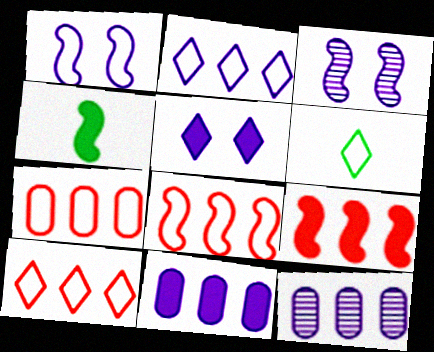[[1, 6, 7], 
[3, 4, 8], 
[7, 8, 10]]